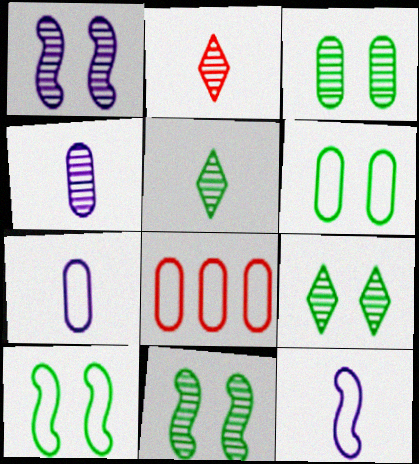[[3, 9, 11], 
[6, 7, 8]]